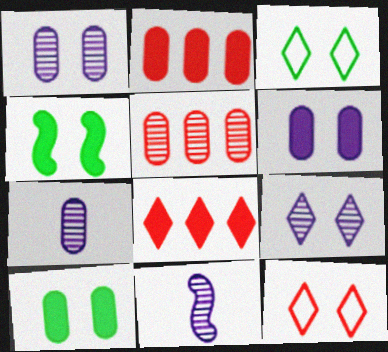[[1, 4, 12], 
[2, 3, 11]]